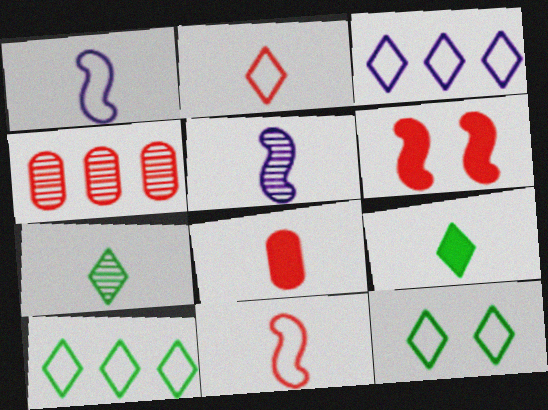[[1, 7, 8], 
[2, 3, 12], 
[2, 4, 6]]